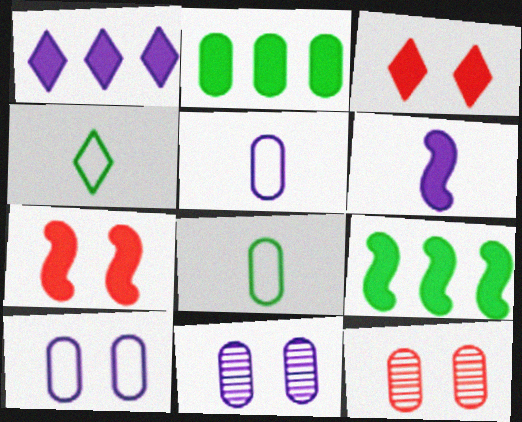[[2, 3, 6], 
[2, 5, 12], 
[6, 7, 9]]